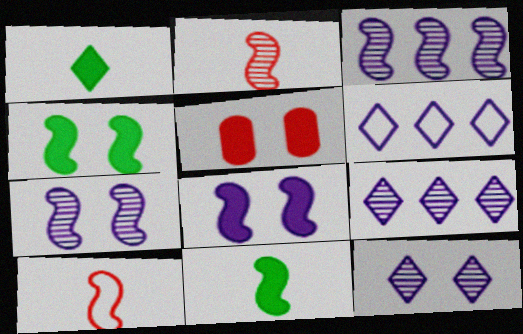[[3, 4, 10]]